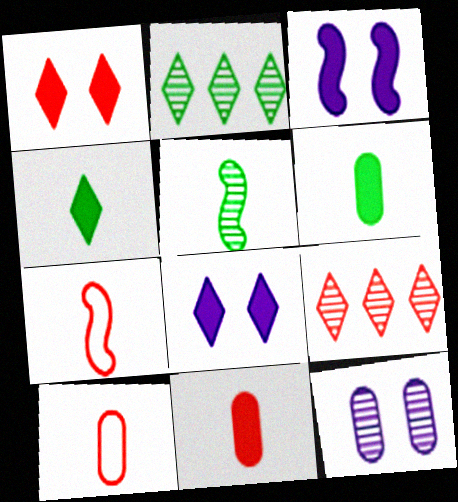[[2, 3, 10], 
[5, 9, 12]]